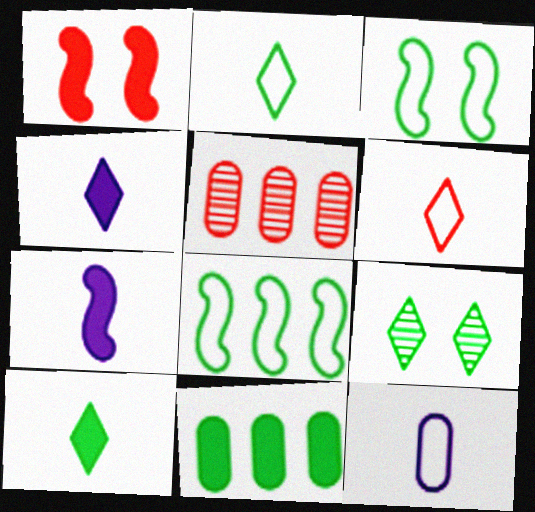[[1, 4, 11], 
[1, 5, 6], 
[3, 4, 5]]